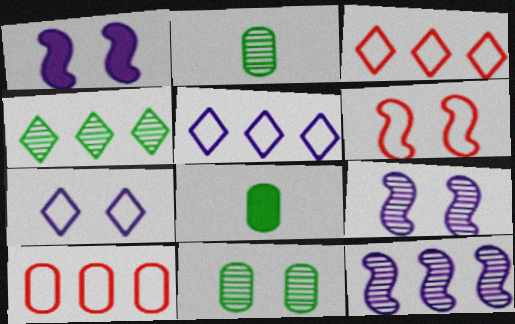[[1, 2, 3], 
[3, 8, 9]]